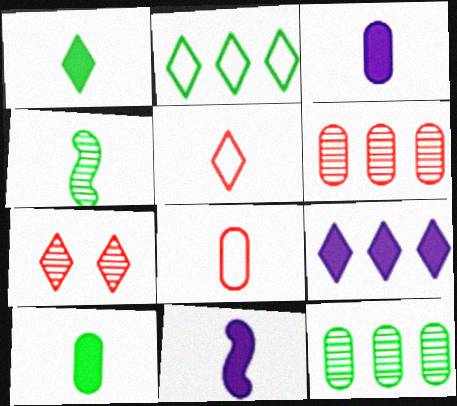[[3, 4, 5]]